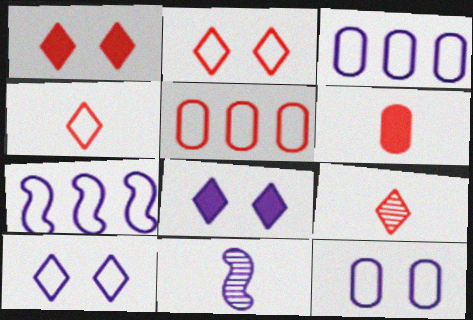[[3, 8, 11]]